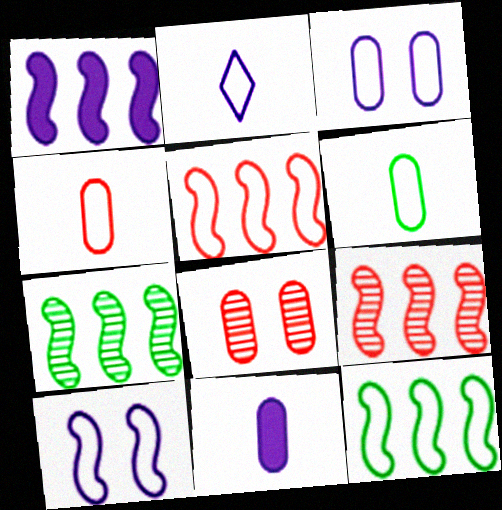[[1, 5, 7], 
[1, 9, 12]]